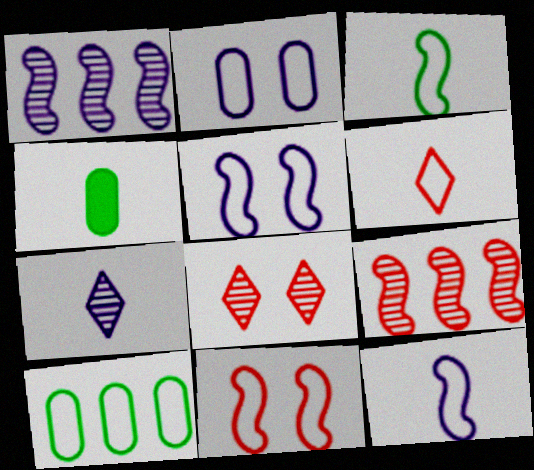[[5, 6, 10]]